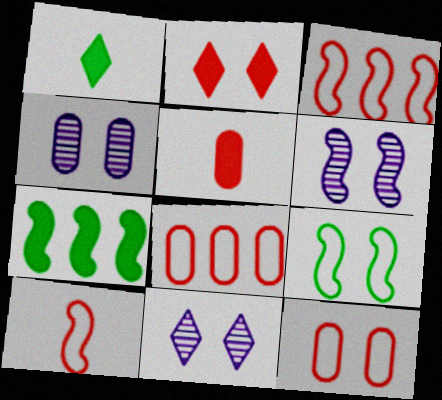[[1, 3, 4], 
[1, 6, 8], 
[2, 4, 9], 
[4, 6, 11], 
[6, 7, 10]]